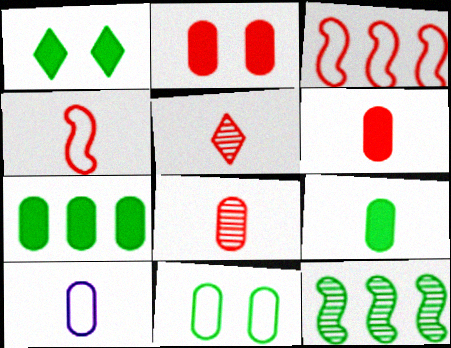[[2, 3, 5], 
[4, 5, 6], 
[8, 9, 10]]